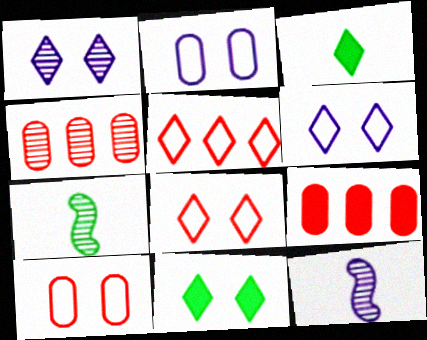[[1, 3, 5], 
[1, 4, 7], 
[1, 8, 11], 
[6, 7, 9]]